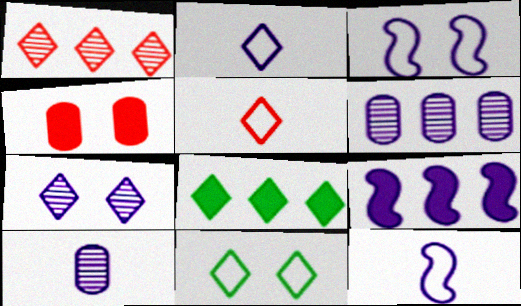[[5, 7, 8]]